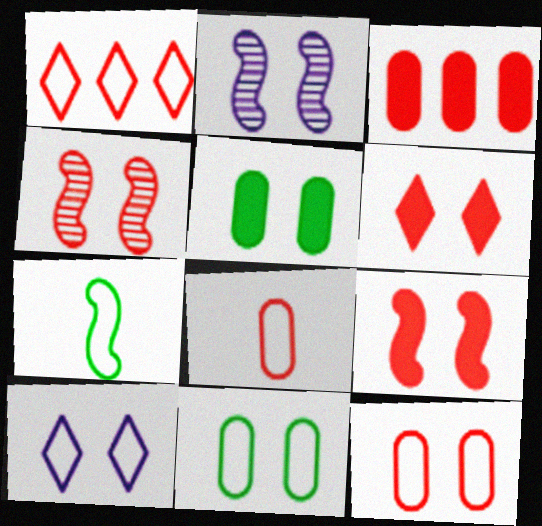[[2, 6, 11], 
[4, 5, 10], 
[4, 6, 12]]